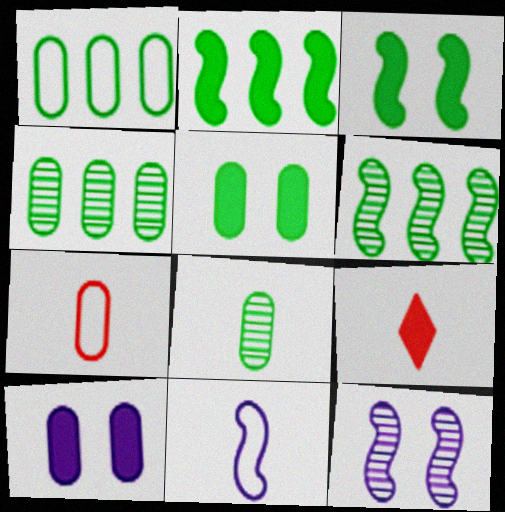[[1, 5, 8], 
[1, 9, 12], 
[2, 9, 10], 
[4, 7, 10], 
[8, 9, 11]]